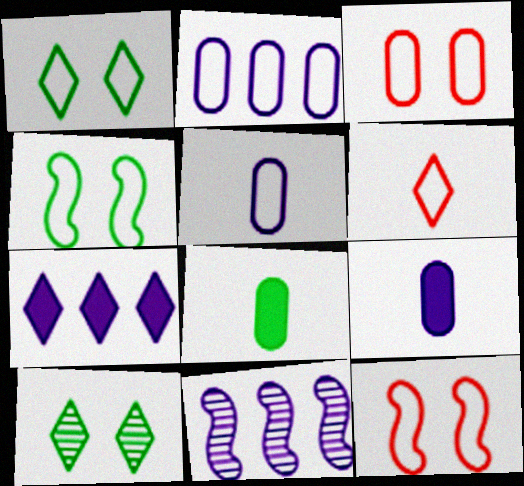[[2, 4, 6], 
[2, 7, 11], 
[6, 7, 10]]